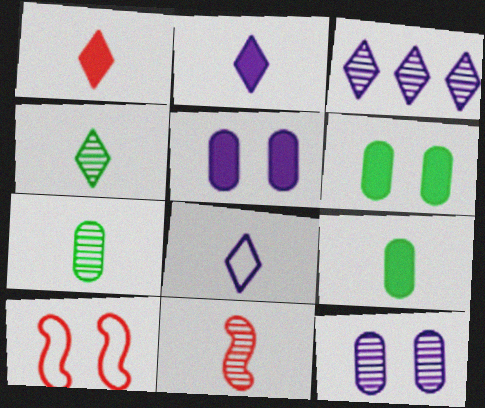[[1, 4, 8], 
[3, 9, 10], 
[8, 9, 11]]